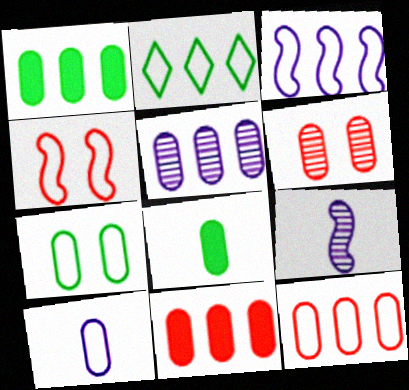[[1, 5, 12], 
[1, 6, 10], 
[2, 3, 12], 
[2, 4, 10], 
[7, 10, 12]]